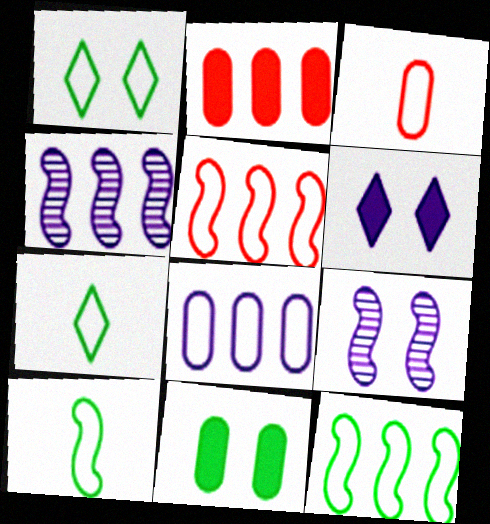[[2, 7, 9]]